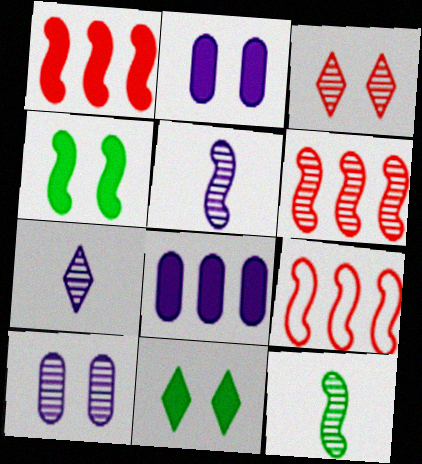[[1, 6, 9], 
[4, 5, 9]]